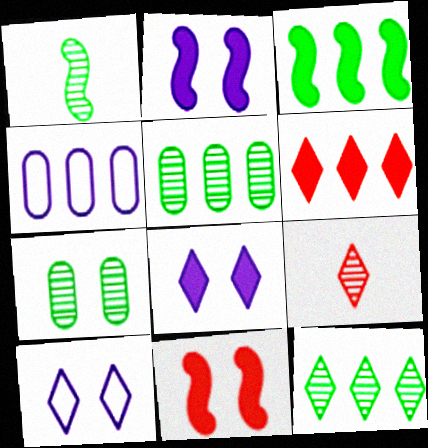[[1, 7, 12], 
[7, 10, 11]]